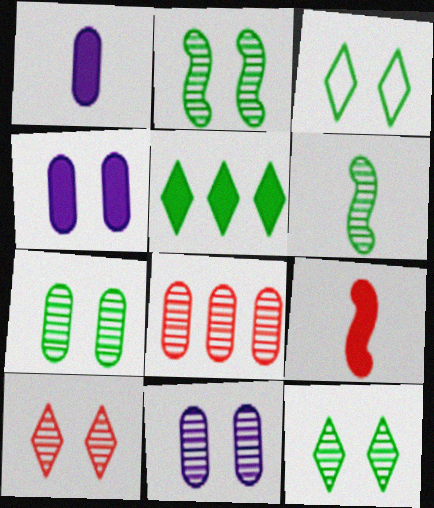[[2, 7, 12], 
[2, 10, 11], 
[4, 5, 9]]